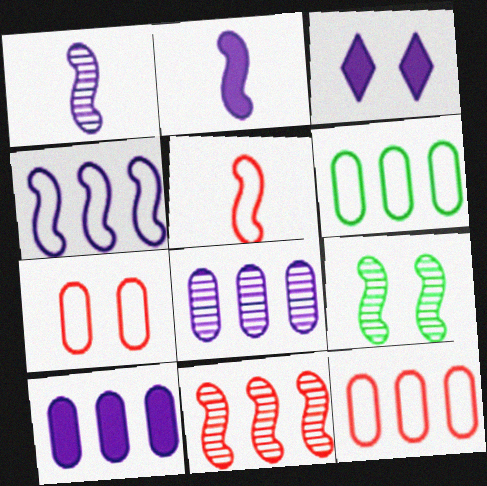[[1, 9, 11], 
[2, 3, 10], 
[3, 7, 9]]